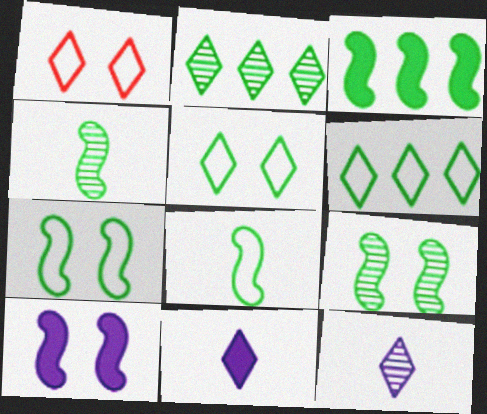[[1, 2, 11], 
[3, 4, 7], 
[3, 8, 9]]